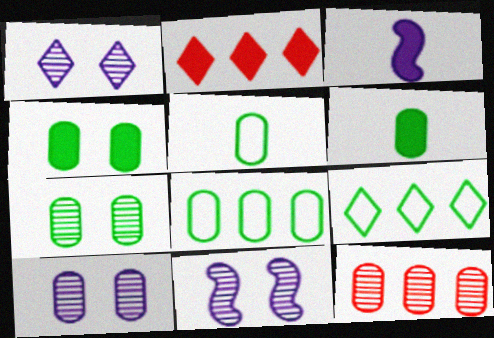[[1, 10, 11], 
[2, 3, 4], 
[2, 5, 11], 
[6, 7, 8]]